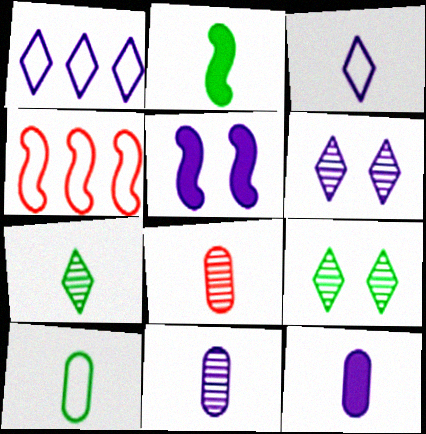[[1, 5, 11], 
[2, 3, 8], 
[2, 7, 10], 
[4, 9, 12], 
[8, 10, 12]]